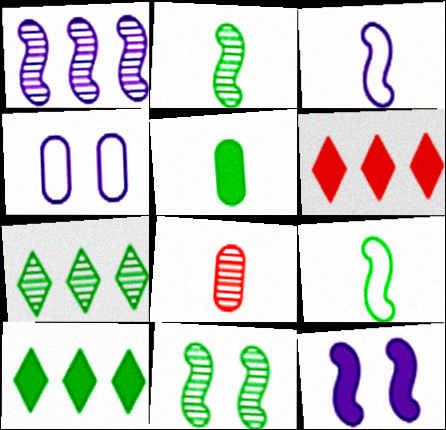[[1, 3, 12], 
[2, 4, 6], 
[5, 6, 12]]